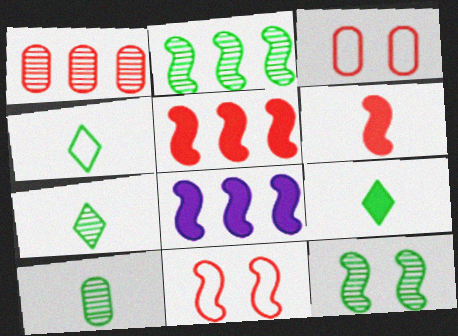[[3, 7, 8], 
[4, 7, 9]]